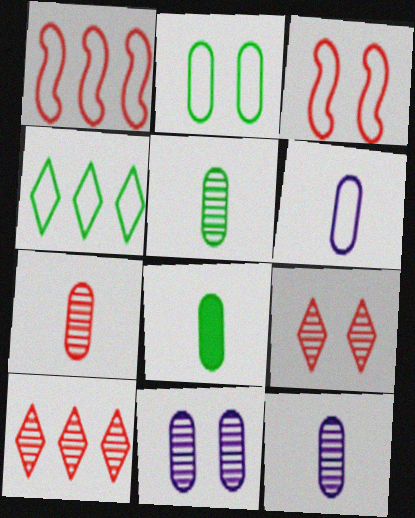[[3, 4, 6], 
[5, 7, 12], 
[6, 7, 8]]